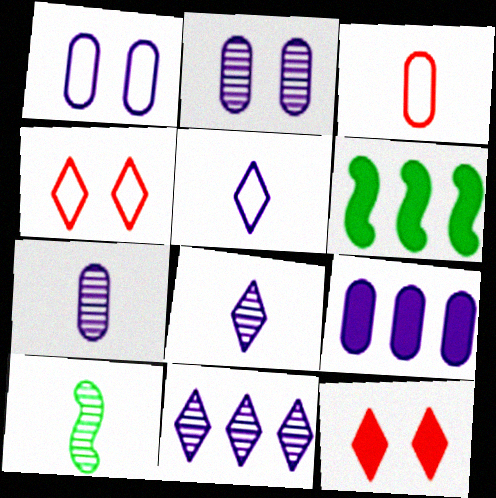[[1, 7, 9], 
[4, 6, 7], 
[4, 9, 10]]